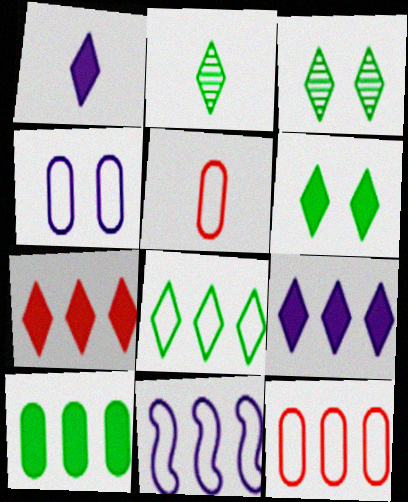[[1, 6, 7], 
[2, 6, 8], 
[8, 11, 12]]